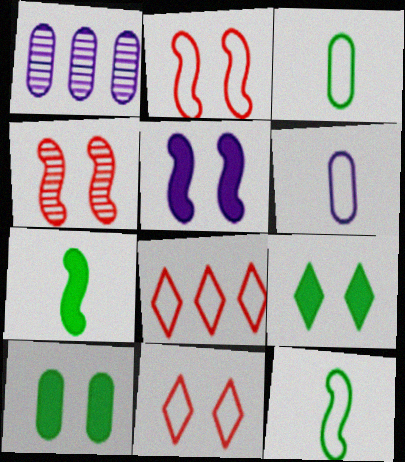[[1, 7, 11]]